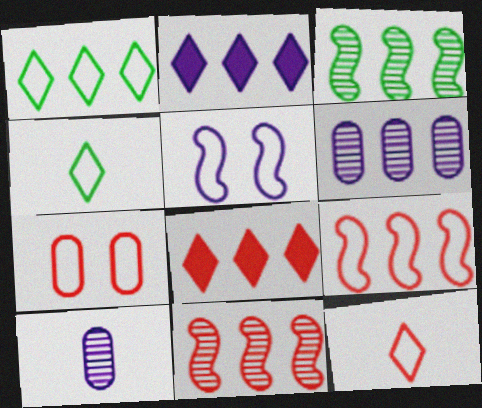[[2, 5, 10], 
[7, 9, 12]]